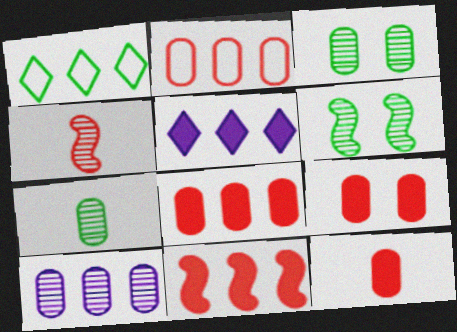[[1, 10, 11], 
[8, 9, 12]]